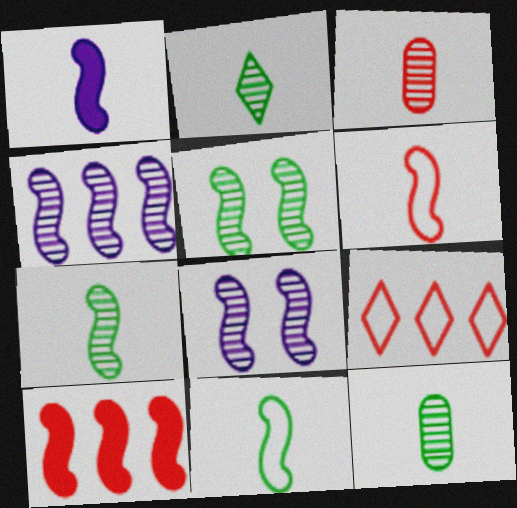[[1, 6, 7], 
[2, 7, 12], 
[8, 10, 11]]